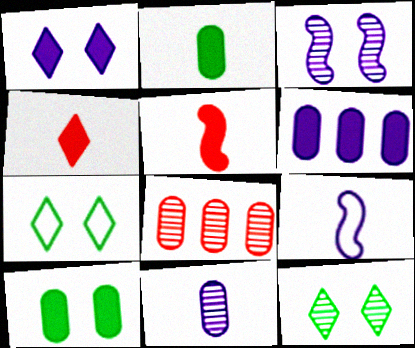[]